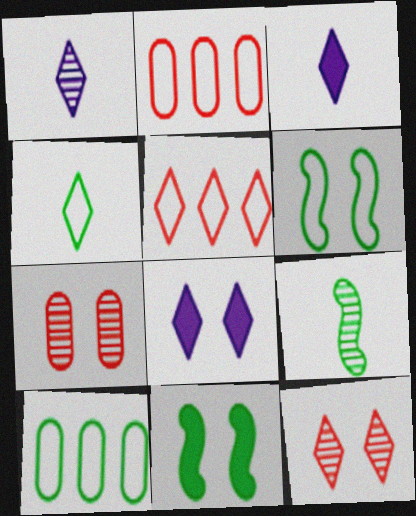[[1, 2, 11], 
[2, 8, 9], 
[4, 6, 10], 
[6, 7, 8]]